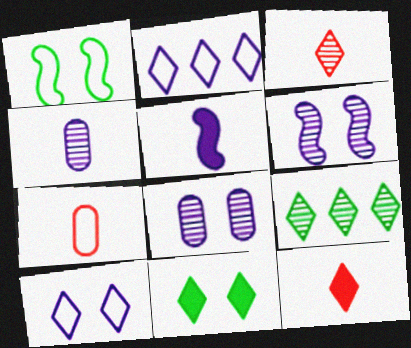[[1, 2, 7], 
[2, 3, 11], 
[2, 5, 8], 
[9, 10, 12]]